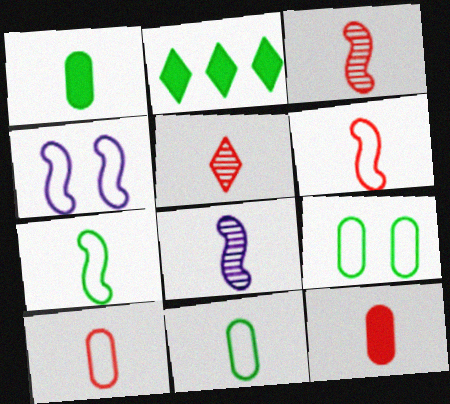[[5, 6, 12]]